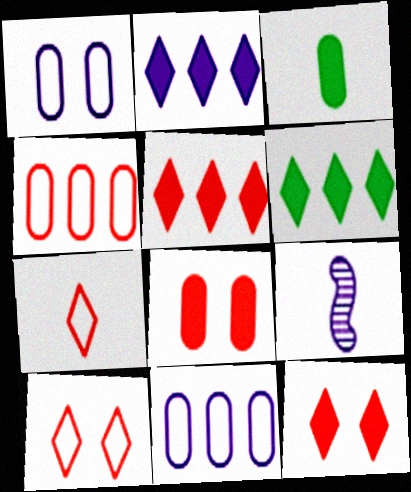[[1, 2, 9], 
[2, 5, 6], 
[3, 7, 9]]